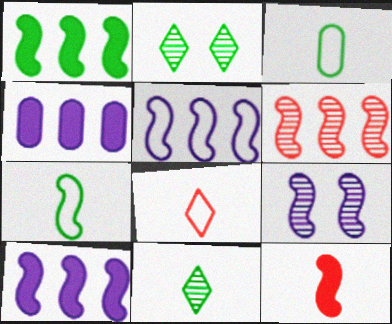[[1, 2, 3], 
[1, 5, 6]]